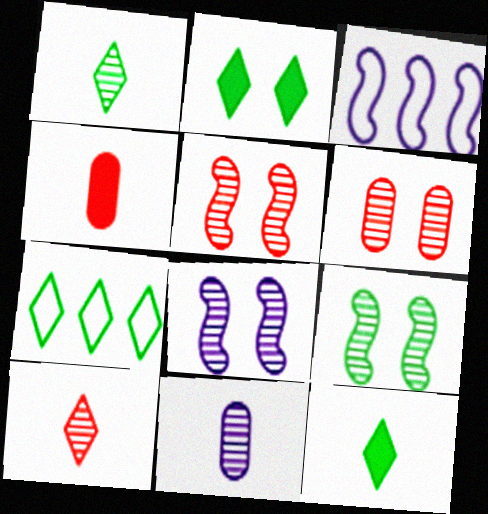[[1, 2, 7], 
[3, 6, 12], 
[4, 7, 8], 
[5, 8, 9]]